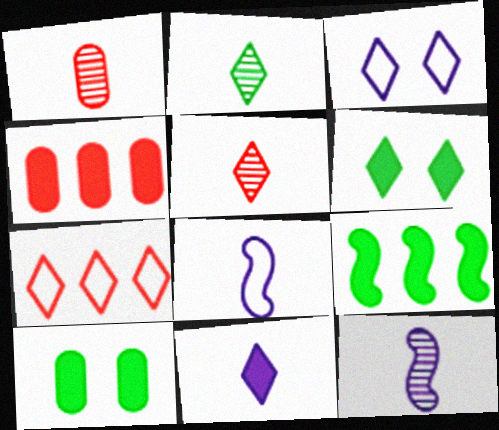[[1, 2, 12], 
[1, 3, 9], 
[7, 10, 12]]